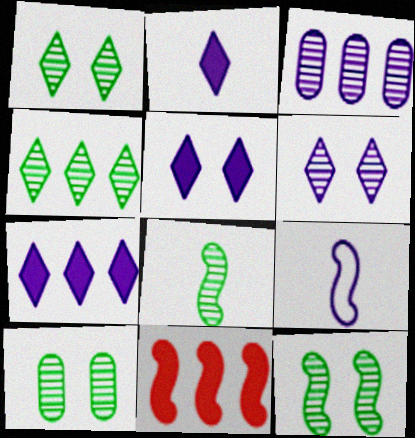[[1, 10, 12], 
[2, 5, 7], 
[3, 5, 9], 
[4, 8, 10], 
[9, 11, 12]]